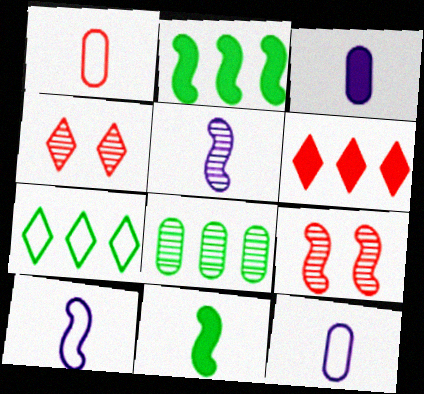[[1, 6, 9], 
[2, 4, 12], 
[2, 7, 8], 
[2, 9, 10], 
[3, 7, 9], 
[4, 5, 8]]